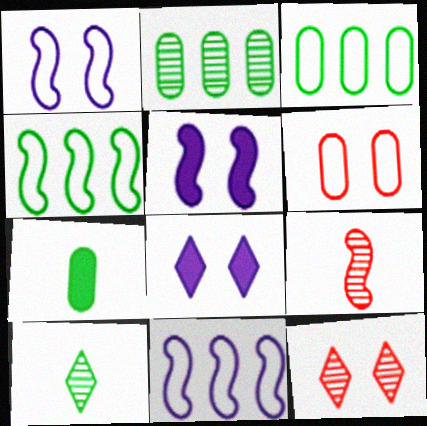[[3, 8, 9], 
[4, 5, 9], 
[7, 11, 12]]